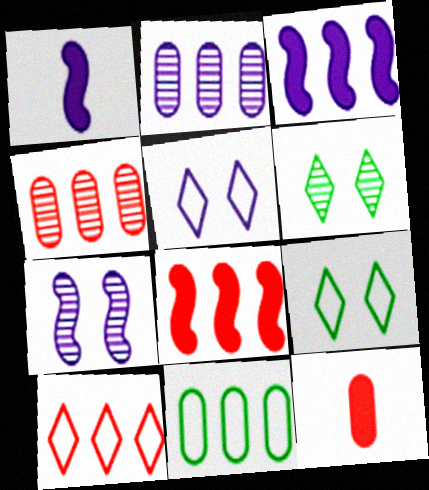[[1, 2, 5], 
[1, 4, 9], 
[4, 8, 10]]